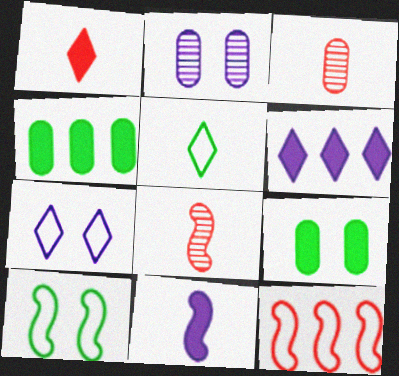[[3, 5, 11], 
[3, 6, 10], 
[4, 7, 8]]